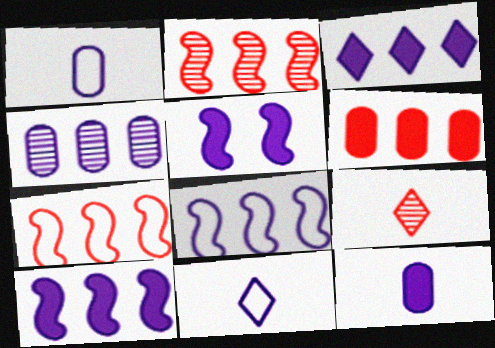[[3, 4, 8], 
[3, 5, 12], 
[4, 5, 11]]